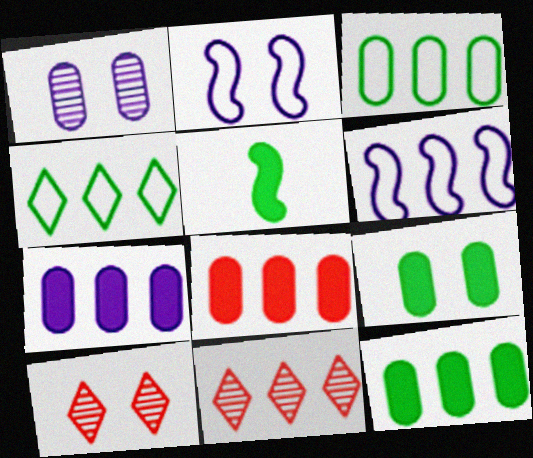[[2, 9, 10], 
[6, 11, 12], 
[7, 8, 12]]